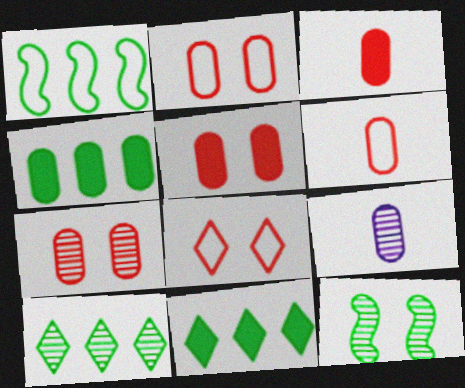[[1, 4, 10], 
[2, 4, 9], 
[2, 5, 7]]